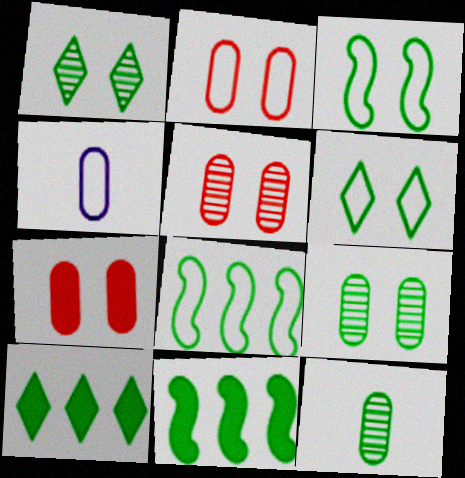[[2, 5, 7], 
[3, 10, 12], 
[6, 11, 12]]